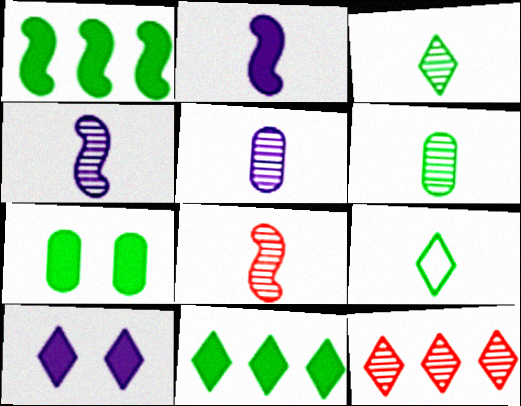[[3, 5, 8], 
[9, 10, 12]]